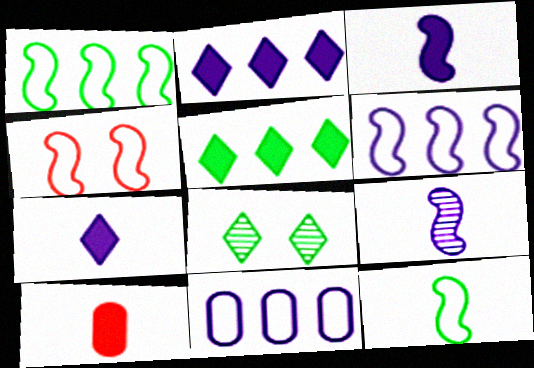[[4, 6, 12], 
[6, 8, 10]]